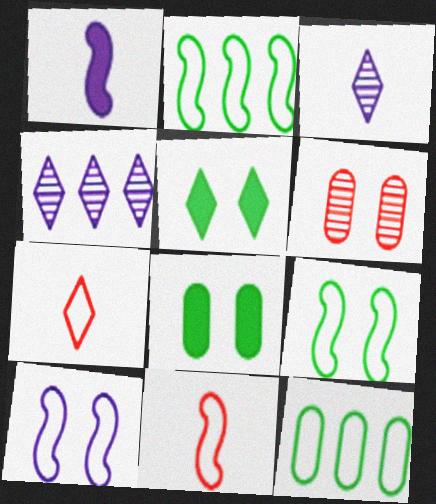[[2, 10, 11], 
[4, 5, 7], 
[4, 8, 11], 
[5, 6, 10], 
[7, 10, 12]]